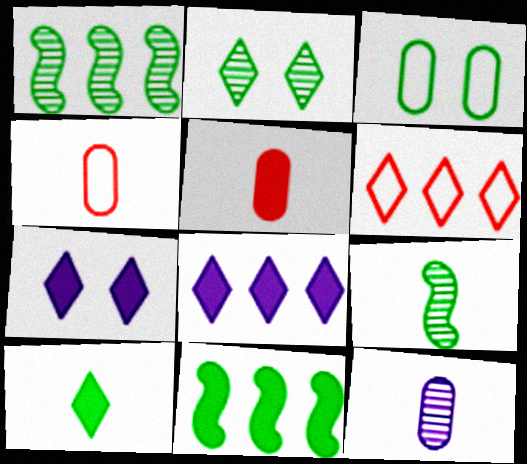[[1, 3, 10], 
[1, 4, 7], 
[5, 7, 11]]